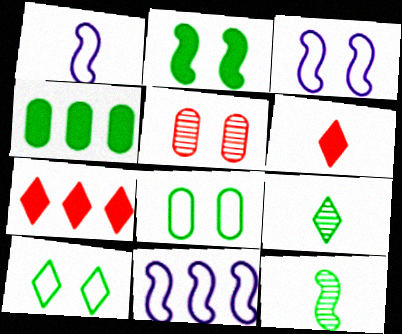[[1, 3, 11], 
[4, 10, 12]]